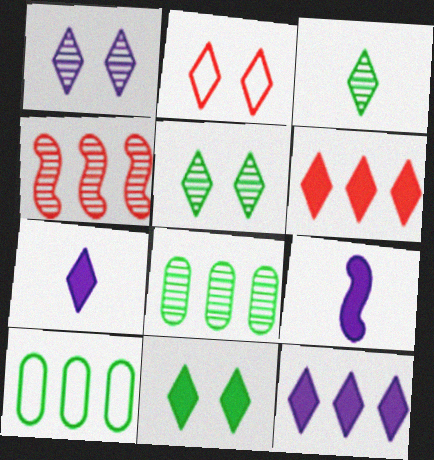[[1, 2, 11], 
[2, 3, 12], 
[2, 8, 9], 
[4, 10, 12], 
[6, 7, 11]]